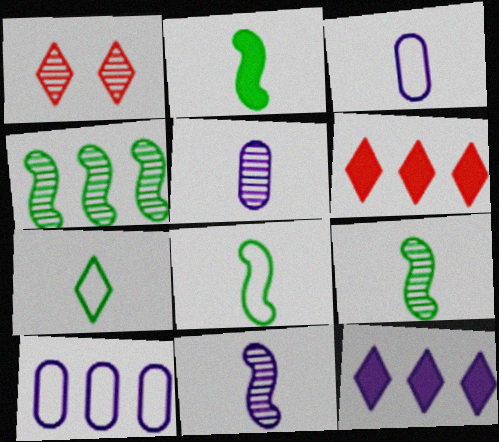[[1, 2, 10], 
[1, 4, 5], 
[1, 7, 12], 
[2, 8, 9], 
[4, 6, 10]]